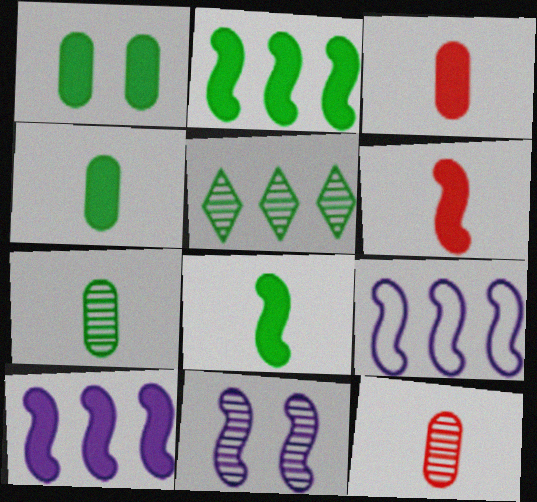[[5, 11, 12]]